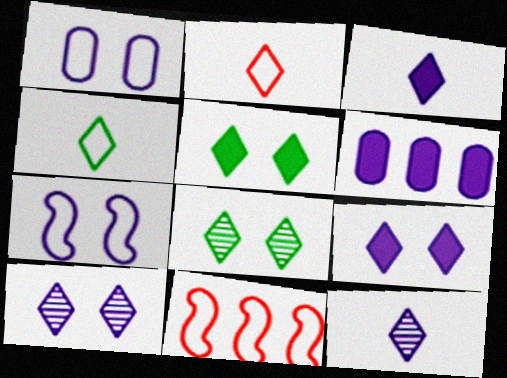[[1, 4, 11], 
[6, 7, 12]]